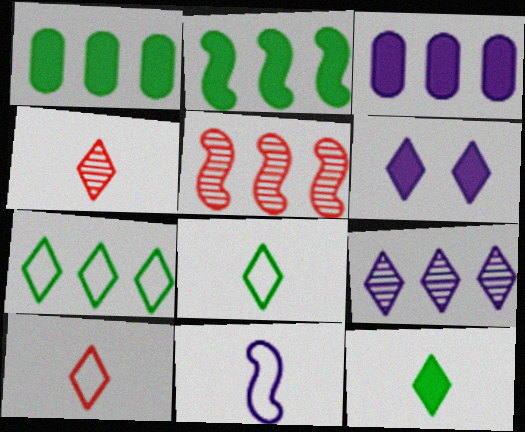[[3, 5, 7], 
[4, 6, 7]]